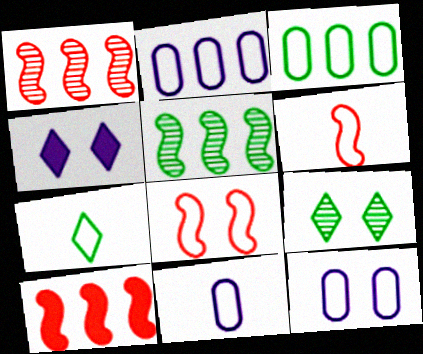[[2, 7, 8], 
[2, 11, 12], 
[6, 7, 11], 
[9, 10, 11]]